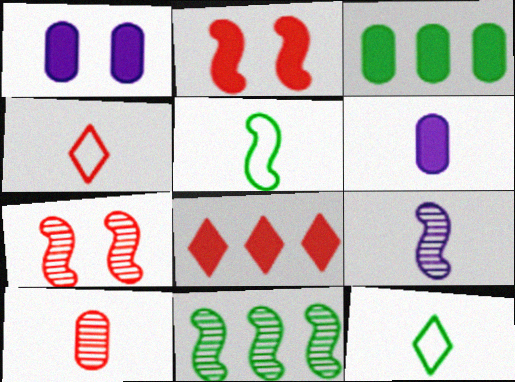[[1, 4, 11], 
[7, 9, 11]]